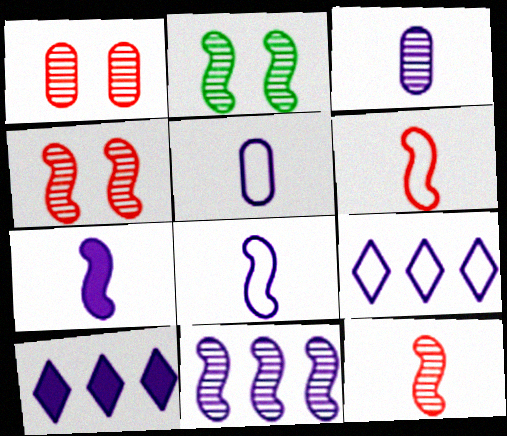[[2, 11, 12]]